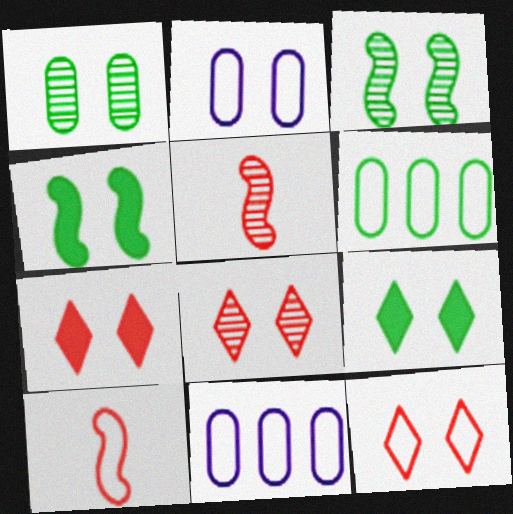[[2, 3, 7], 
[2, 4, 8], 
[5, 9, 11], 
[7, 8, 12]]